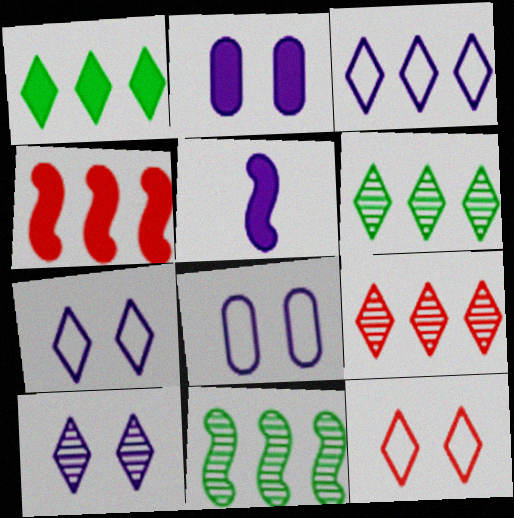[[1, 3, 9]]